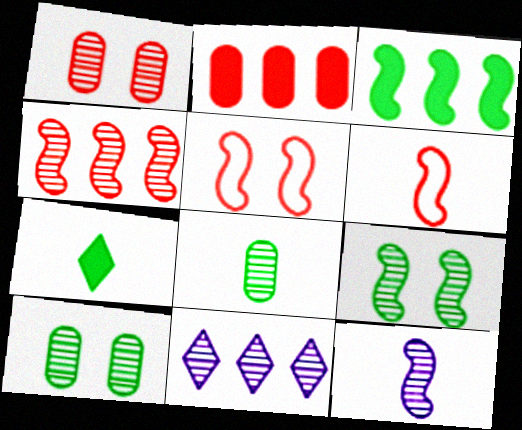[[3, 5, 12], 
[4, 9, 12]]